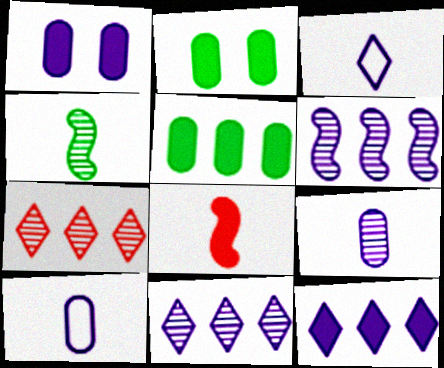[[1, 3, 6], 
[2, 8, 12]]